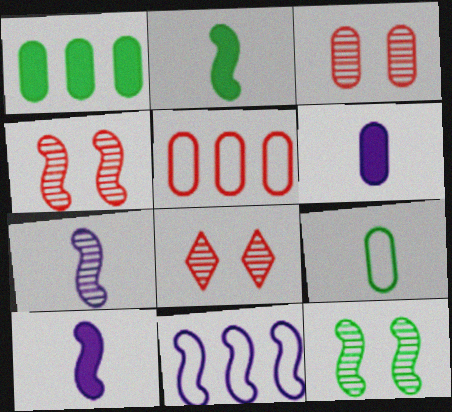[[2, 4, 11], 
[3, 4, 8]]